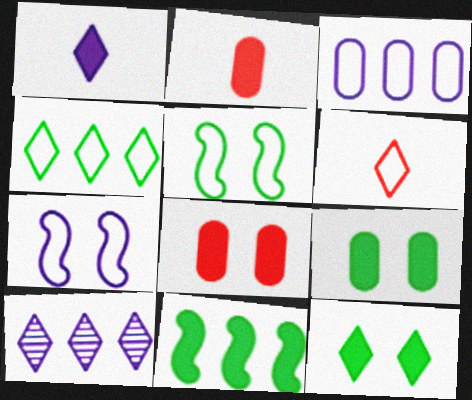[[1, 8, 11], 
[2, 5, 10], 
[3, 5, 6], 
[6, 10, 12]]